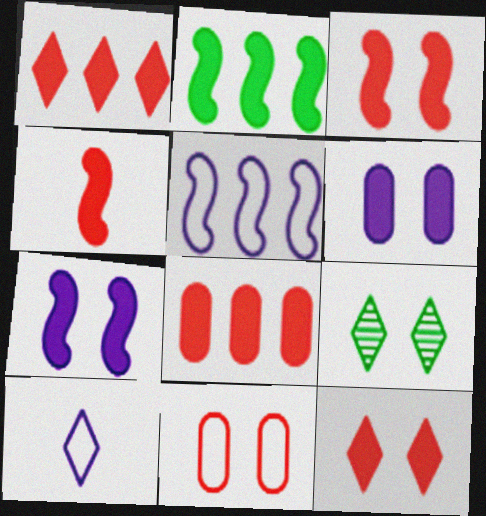[[1, 9, 10], 
[2, 4, 7], 
[4, 8, 12], 
[7, 9, 11]]